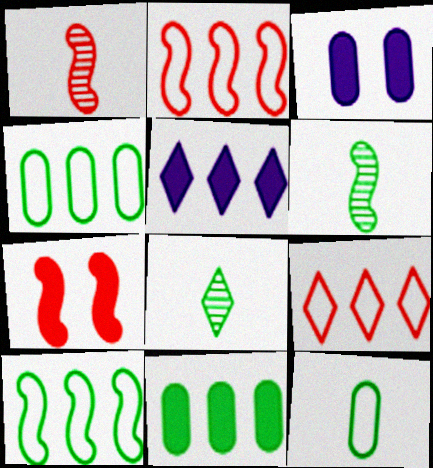[[1, 2, 7], 
[2, 3, 8], 
[3, 6, 9]]